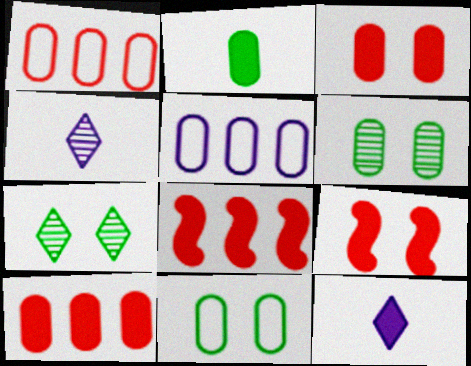[[4, 8, 11]]